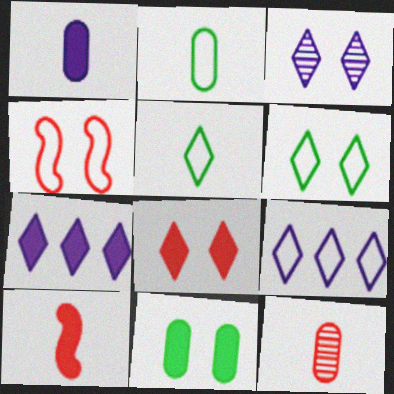[[1, 2, 12], 
[2, 4, 9], 
[3, 4, 11], 
[3, 6, 8], 
[7, 10, 11]]